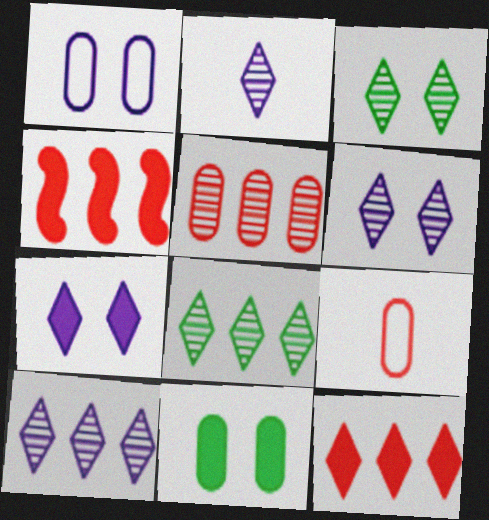[[2, 6, 10]]